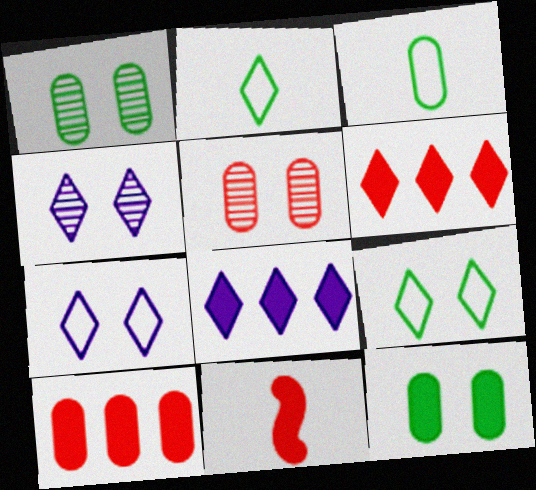[[2, 4, 6], 
[8, 11, 12]]